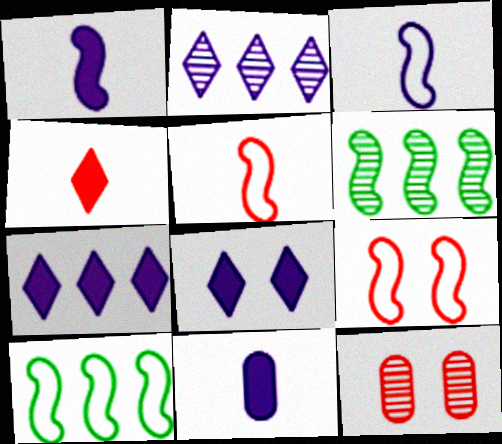[[1, 6, 9], 
[3, 9, 10]]